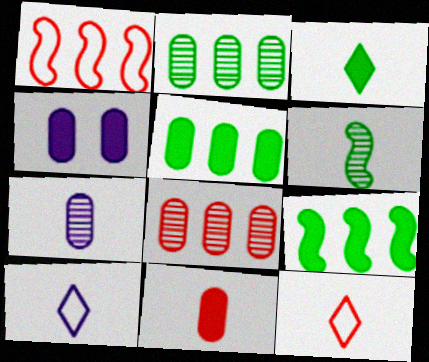[[4, 5, 11], 
[6, 10, 11]]